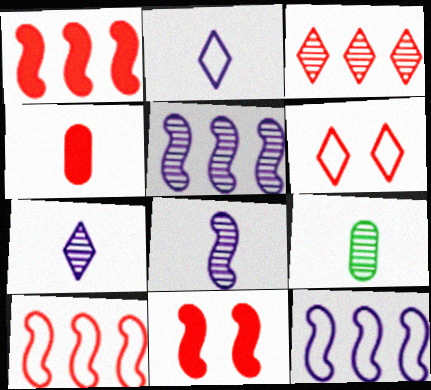[]